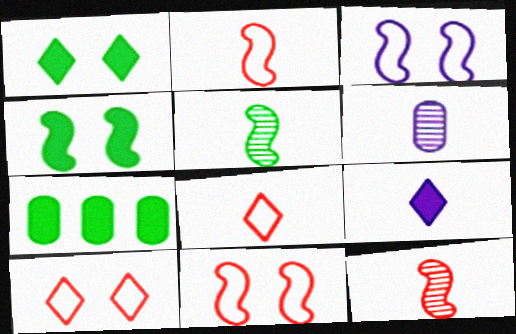[]